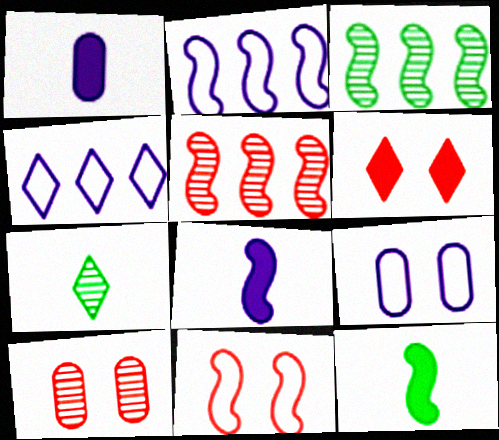[[3, 8, 11], 
[4, 6, 7], 
[4, 10, 12], 
[6, 10, 11]]